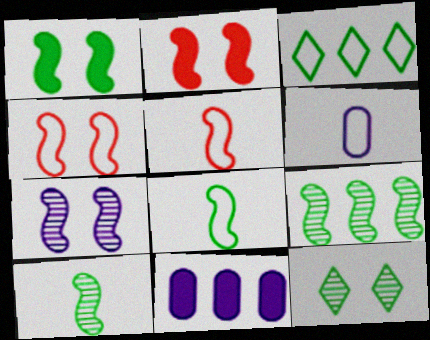[[1, 4, 7], 
[1, 8, 9], 
[3, 4, 6], 
[5, 11, 12]]